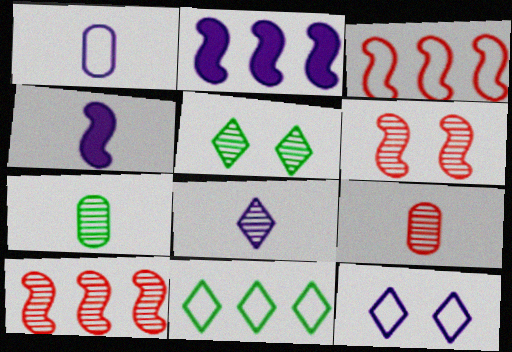[[1, 4, 8]]